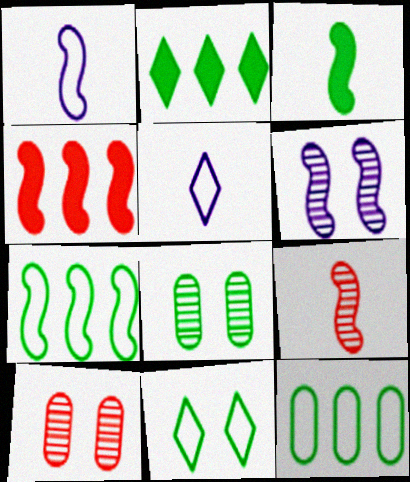[[1, 2, 10], 
[1, 3, 9], 
[4, 5, 8]]